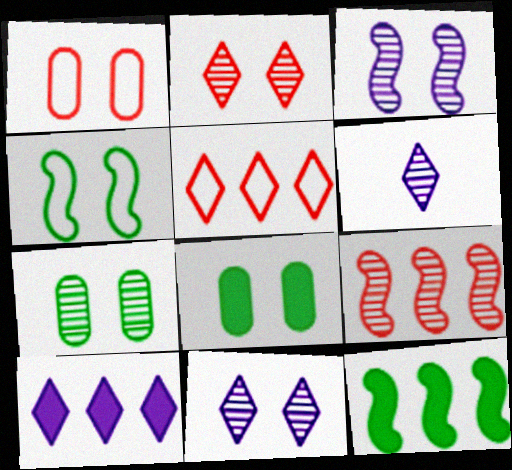[[1, 6, 12], 
[2, 3, 7], 
[6, 7, 9]]